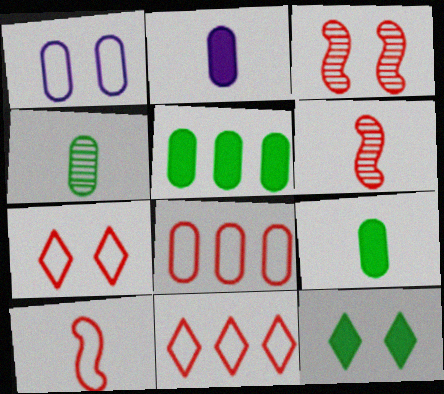[[1, 3, 12], 
[7, 8, 10]]